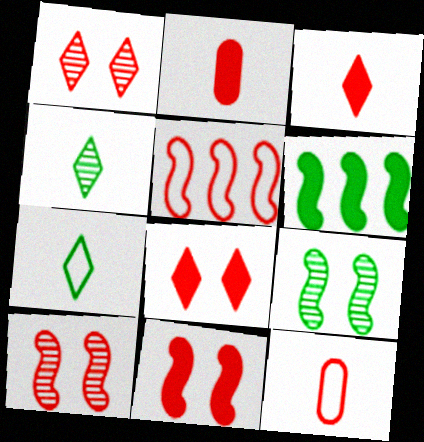[[1, 2, 5]]